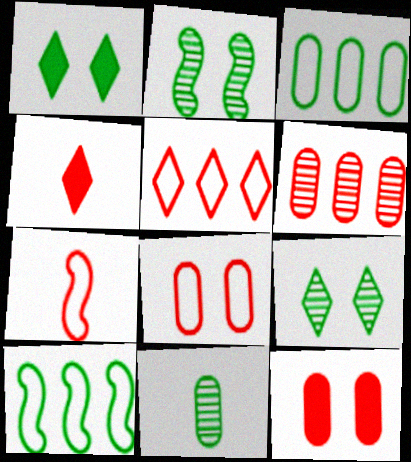[[1, 10, 11], 
[5, 7, 8]]